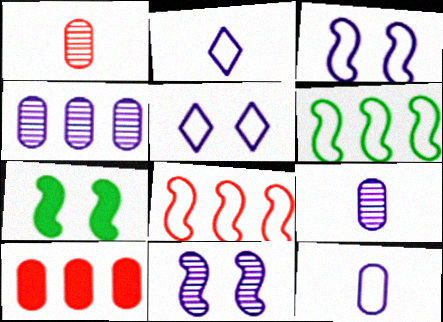[]